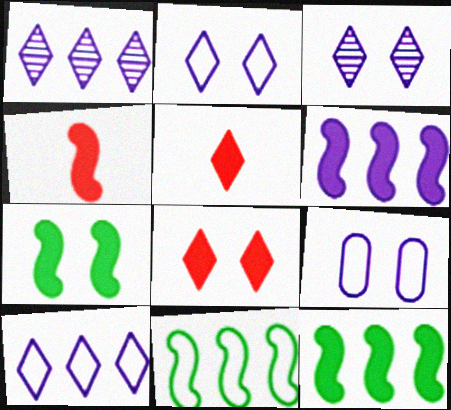[[4, 6, 7]]